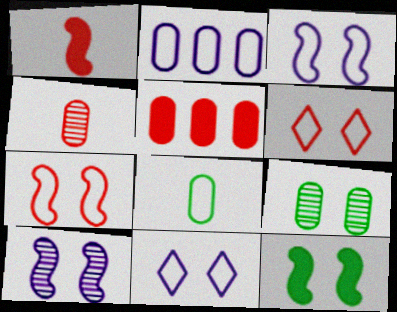[[7, 10, 12]]